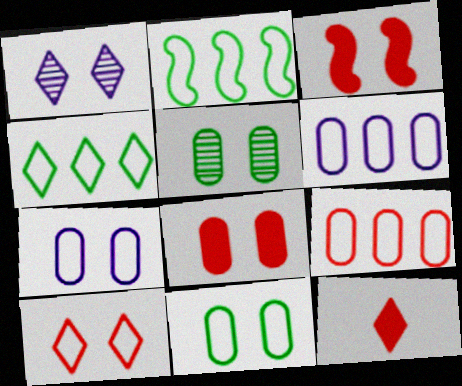[[1, 3, 11], 
[1, 4, 12], 
[5, 7, 8]]